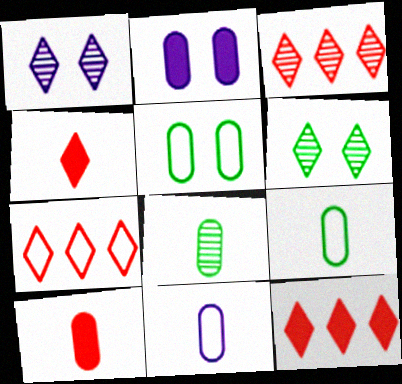[[3, 7, 12], 
[8, 10, 11]]